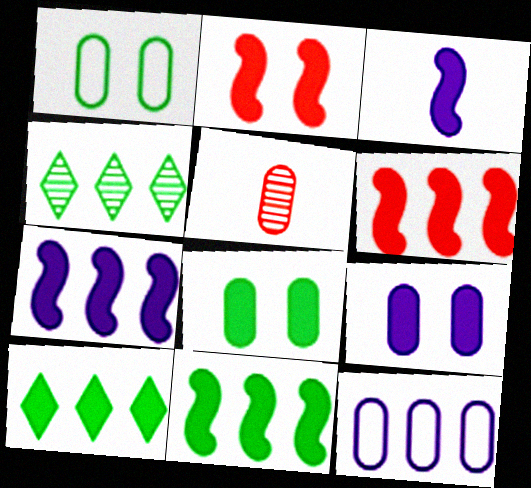[[2, 3, 11], 
[4, 6, 12], 
[5, 8, 12], 
[6, 7, 11]]